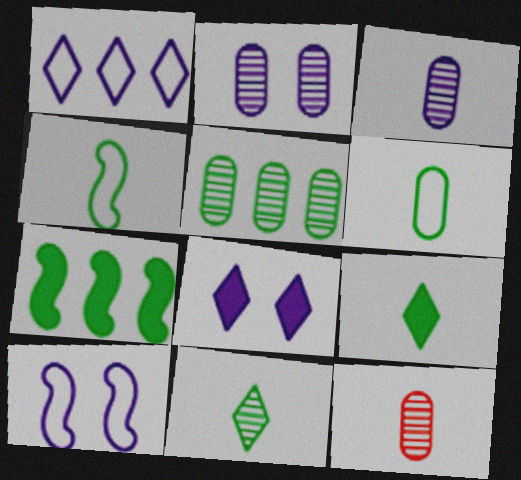[[2, 5, 12], 
[2, 8, 10]]